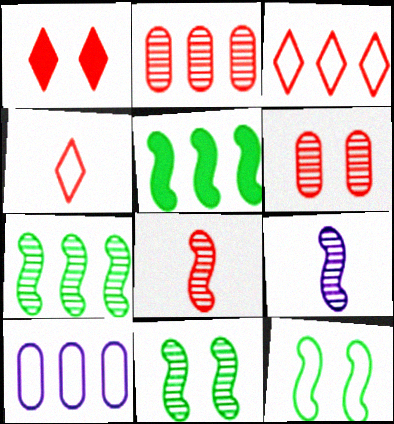[[4, 10, 12]]